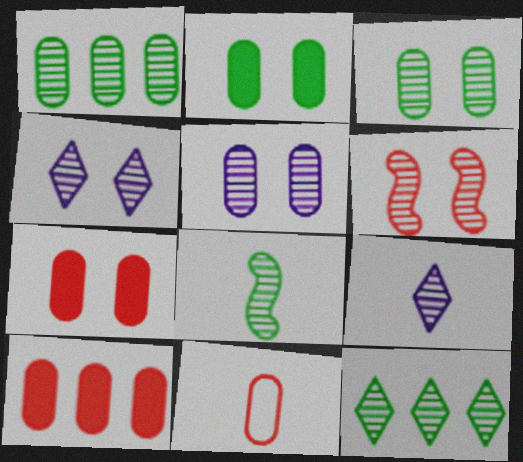[[1, 6, 9], 
[3, 4, 6], 
[3, 8, 12]]